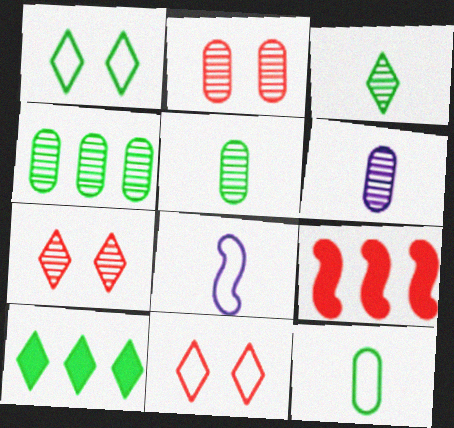[[1, 3, 10], 
[1, 6, 9], 
[2, 4, 6], 
[2, 8, 10]]